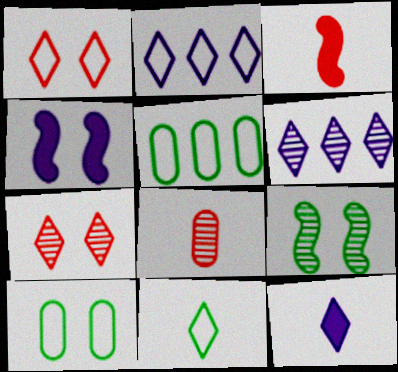[[1, 2, 11], 
[3, 6, 10], 
[4, 7, 10], 
[6, 8, 9]]